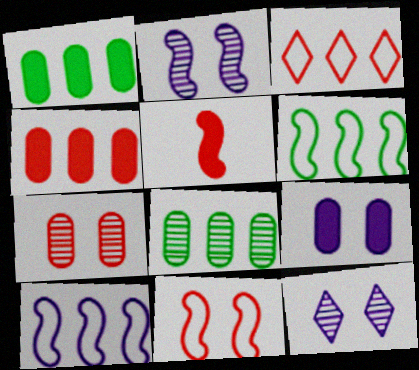[[2, 5, 6], 
[3, 5, 7]]